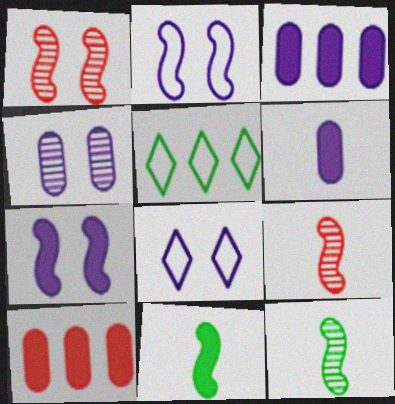[[1, 5, 6], 
[4, 7, 8], 
[8, 10, 12]]